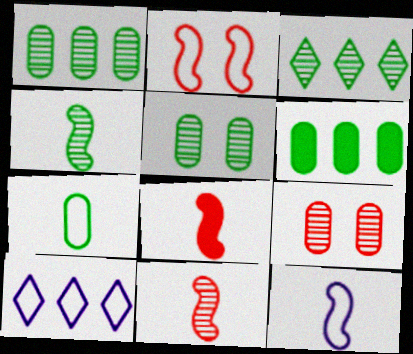[[2, 7, 10], 
[3, 4, 5], 
[4, 8, 12], 
[5, 6, 7], 
[5, 8, 10]]